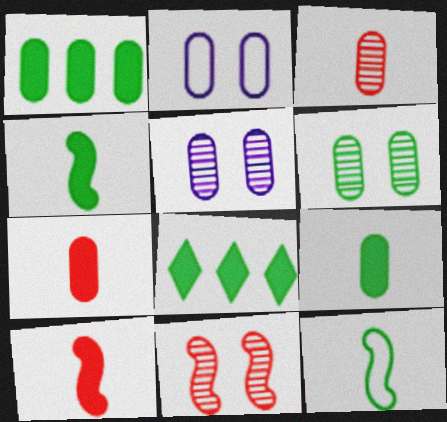[[1, 2, 3], 
[6, 8, 12]]